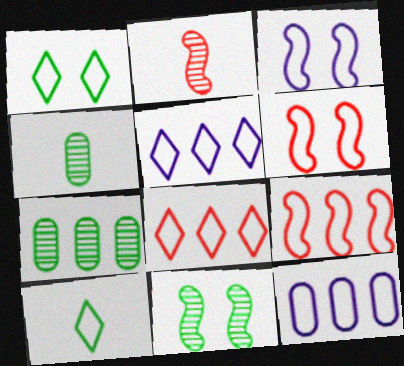[[6, 10, 12]]